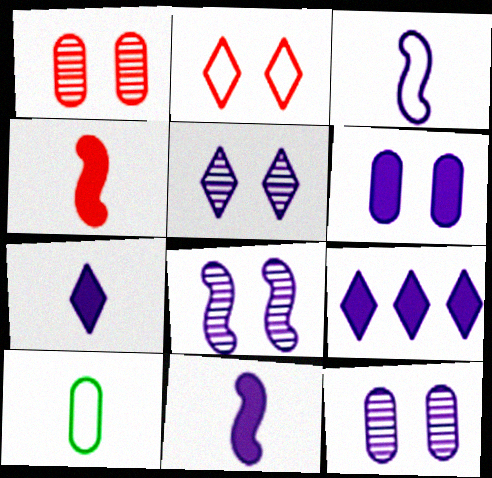[[3, 9, 12], 
[5, 8, 12], 
[6, 9, 11]]